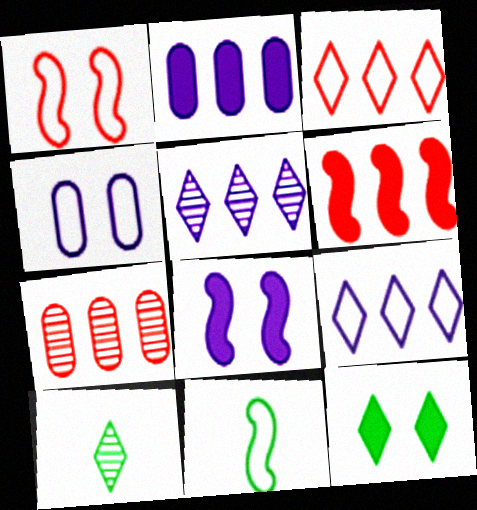[[1, 2, 10], 
[3, 4, 11], 
[3, 6, 7], 
[4, 6, 10]]